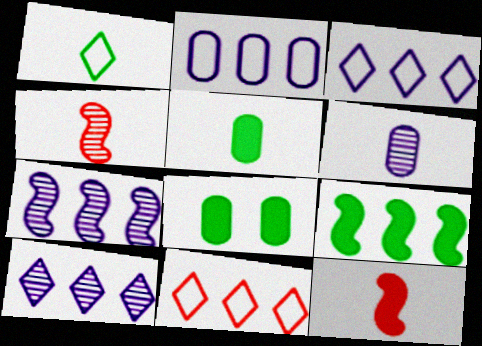[[1, 6, 12], 
[3, 4, 8]]